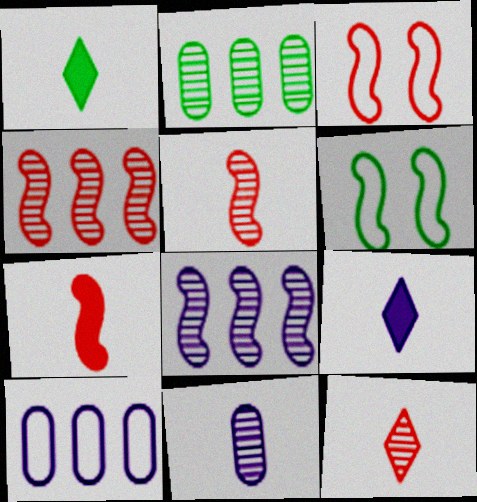[[1, 2, 6], 
[2, 3, 9], 
[3, 4, 7], 
[6, 7, 8]]